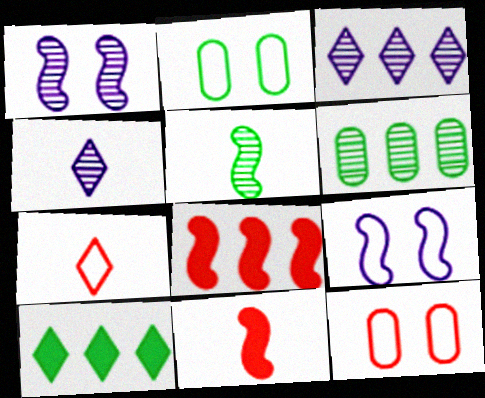[[2, 3, 11], 
[2, 4, 8], 
[2, 5, 10], 
[5, 8, 9]]